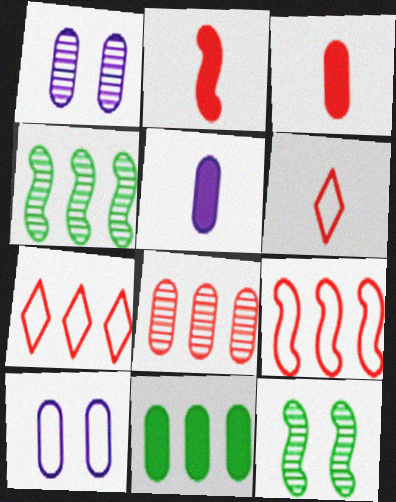[[5, 7, 12]]